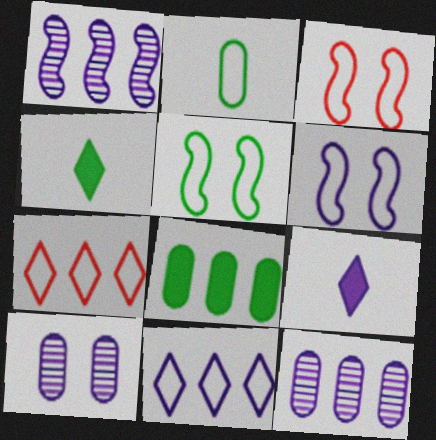[[1, 7, 8], 
[2, 3, 11], 
[2, 6, 7], 
[3, 4, 12], 
[3, 5, 6], 
[6, 9, 12]]